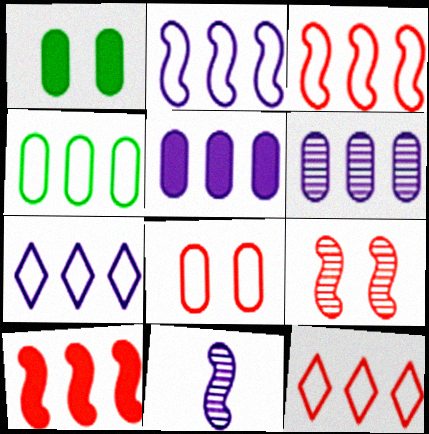[[1, 11, 12], 
[2, 4, 12], 
[3, 4, 7]]